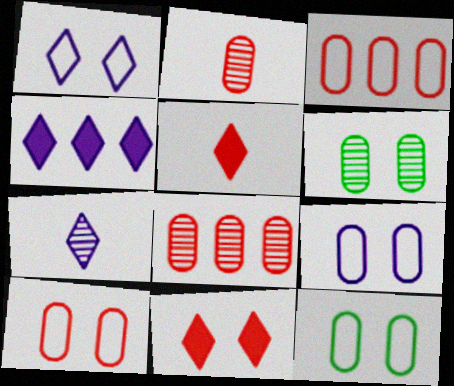[[1, 4, 7], 
[9, 10, 12]]